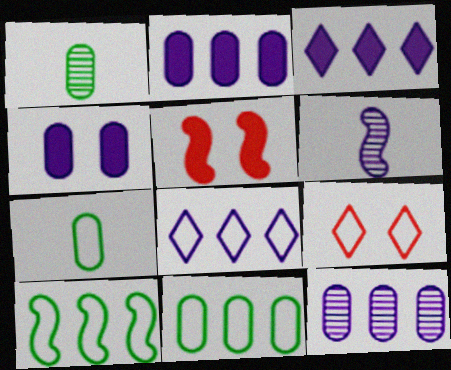[[1, 5, 8], 
[4, 6, 8], 
[5, 6, 10]]